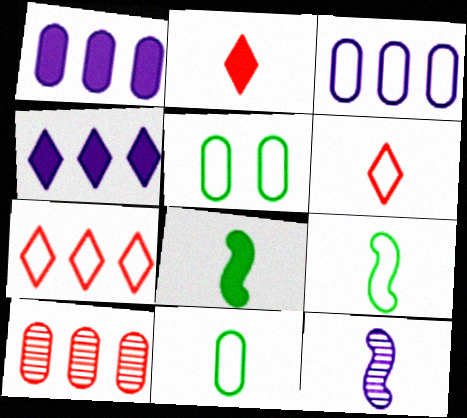[[2, 11, 12]]